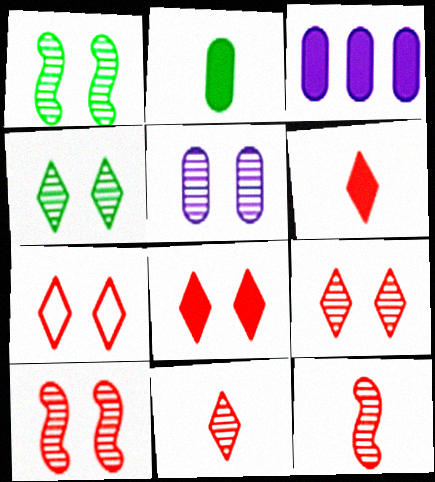[[1, 5, 9], 
[4, 5, 10], 
[7, 8, 9]]